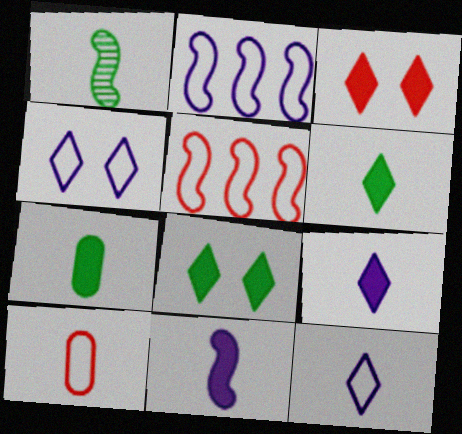[[1, 9, 10]]